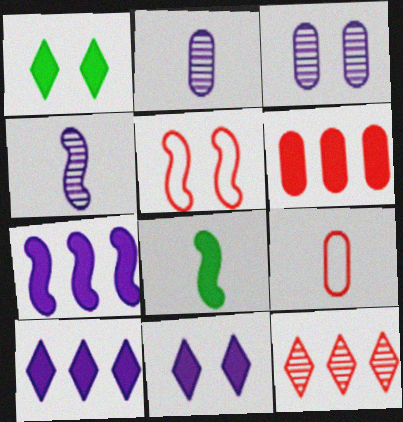[[1, 3, 5], 
[6, 8, 11]]